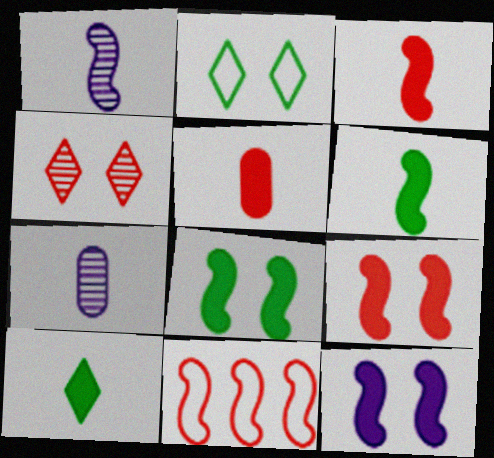[[1, 8, 11], 
[4, 5, 11], 
[8, 9, 12]]